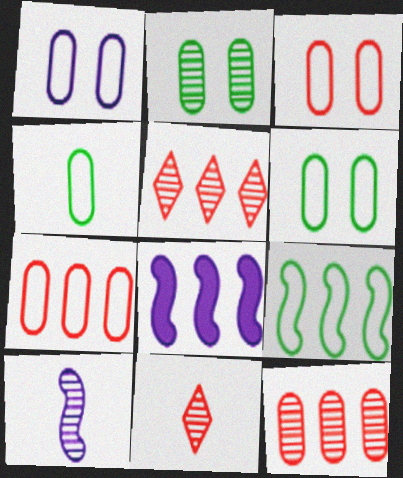[[1, 3, 6], 
[1, 4, 7], 
[2, 5, 10], 
[6, 8, 11]]